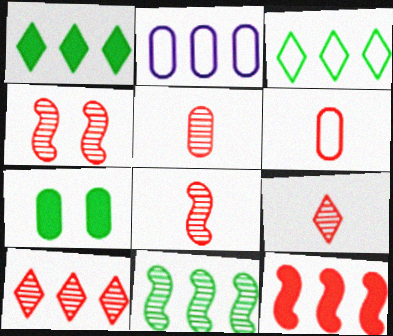[[2, 5, 7], 
[4, 5, 10], 
[5, 8, 9]]